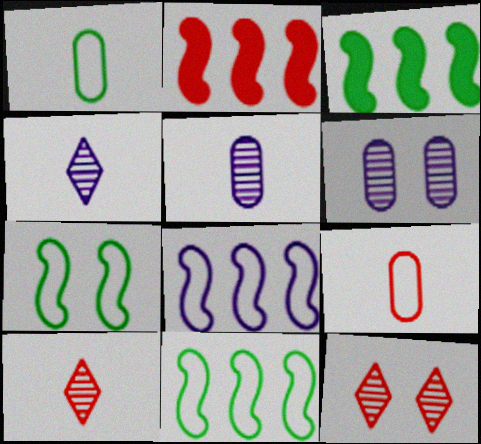[[2, 9, 12]]